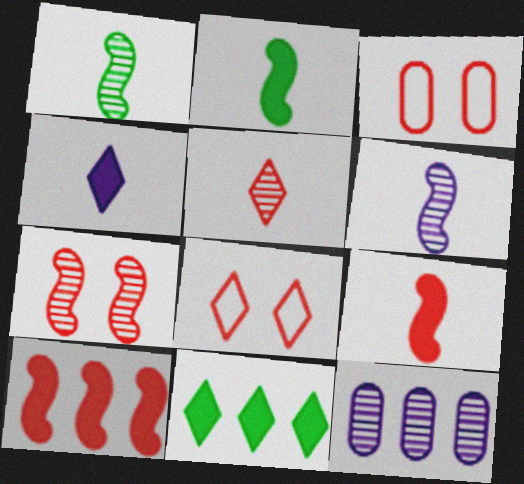[[2, 8, 12], 
[3, 5, 10], 
[3, 6, 11]]